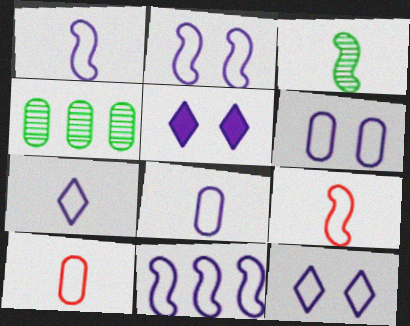[[1, 2, 11], 
[1, 7, 8], 
[2, 6, 12], 
[4, 5, 9], 
[6, 7, 11], 
[8, 11, 12]]